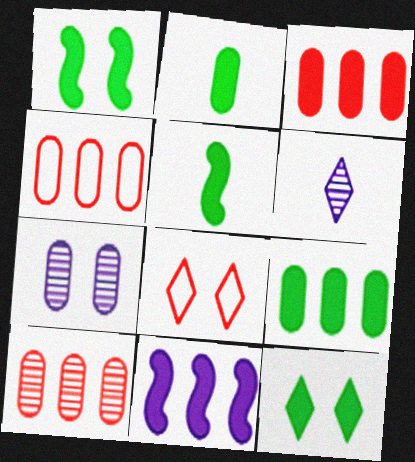[[1, 4, 6], 
[1, 7, 8], 
[2, 4, 7], 
[3, 4, 10], 
[5, 9, 12]]